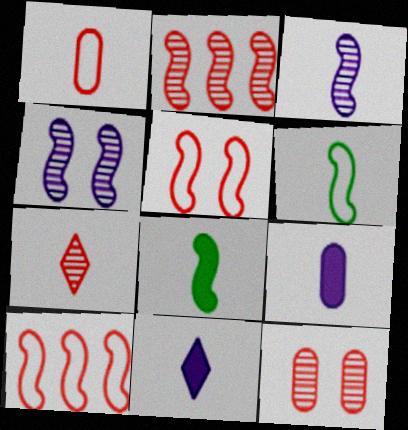[[2, 7, 12], 
[4, 8, 10], 
[6, 7, 9]]